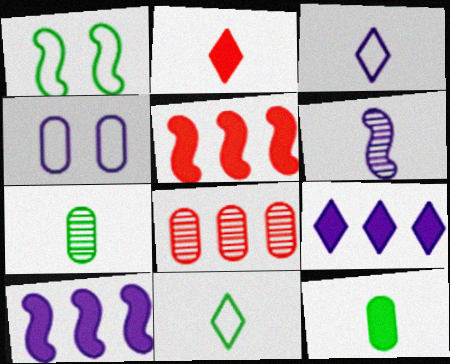[[1, 5, 6], 
[4, 6, 9], 
[4, 8, 12]]